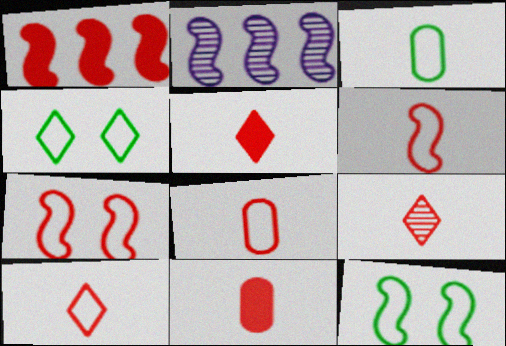[[2, 4, 11], 
[5, 9, 10], 
[6, 8, 10], 
[6, 9, 11]]